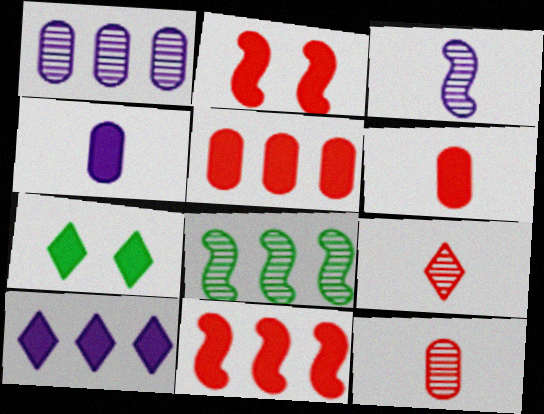[[4, 7, 11]]